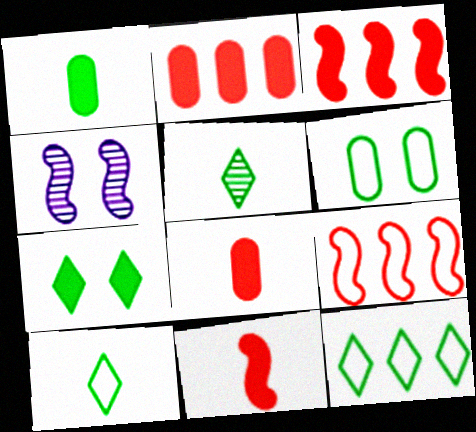[[2, 4, 10], 
[4, 8, 12], 
[5, 7, 12]]